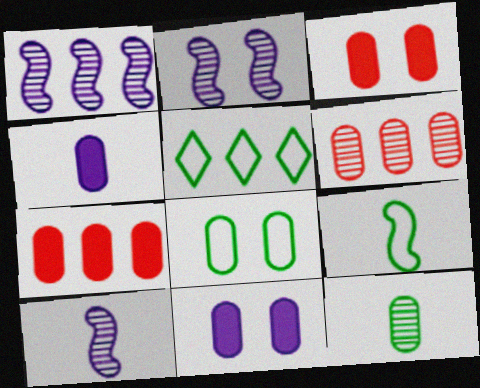[[1, 2, 10], 
[1, 5, 7], 
[3, 5, 10], 
[4, 6, 8], 
[5, 8, 9]]